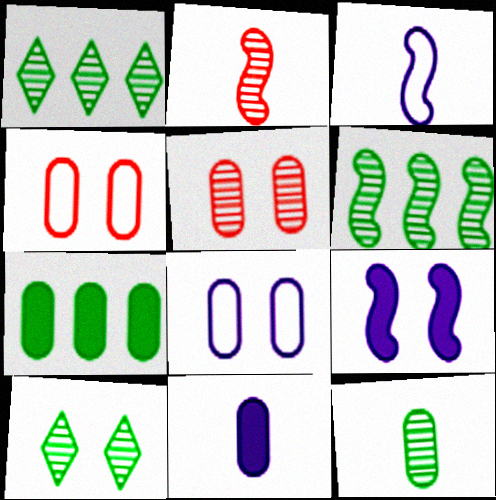[[4, 9, 10], 
[6, 10, 12]]